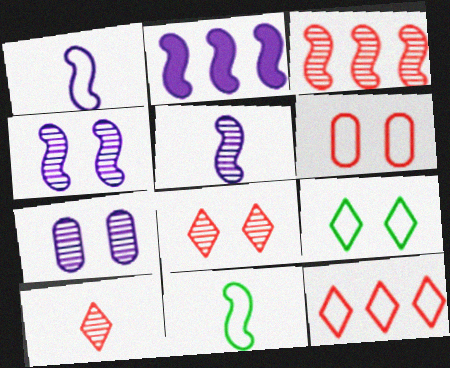[[1, 2, 4]]